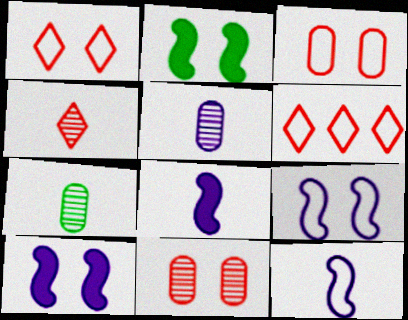[[2, 5, 6], 
[6, 7, 10]]